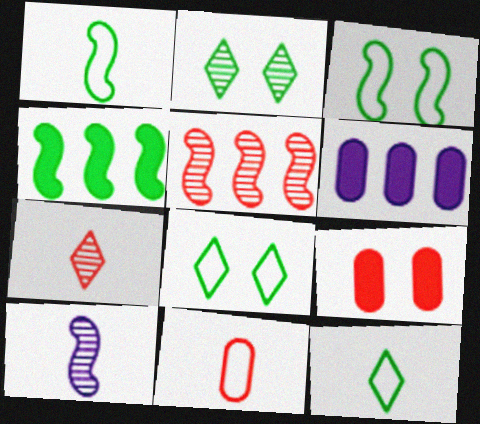[[3, 6, 7]]